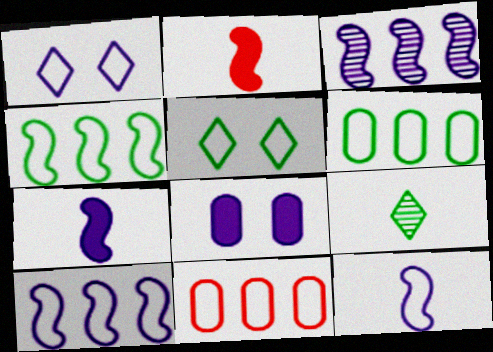[[5, 11, 12]]